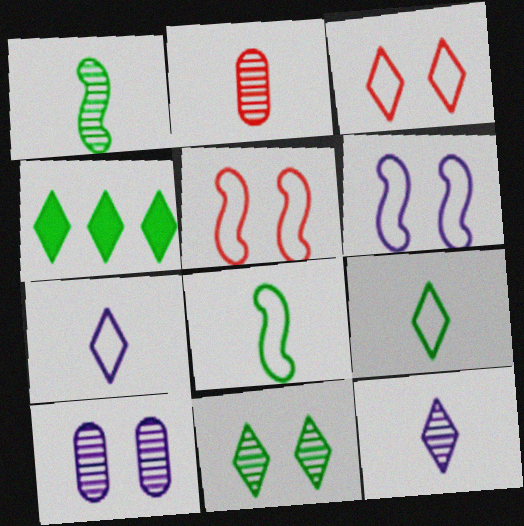[[1, 2, 12], 
[2, 4, 6], 
[3, 4, 12], 
[4, 9, 11]]